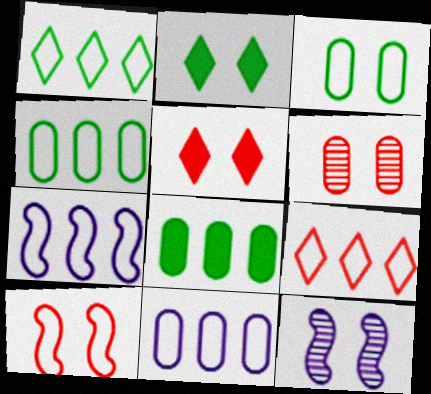[[3, 5, 12], 
[4, 7, 9], 
[5, 6, 10]]